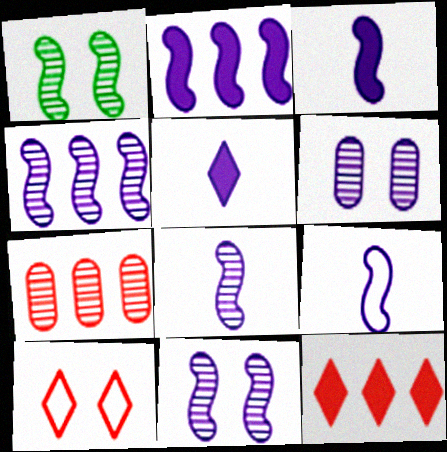[[2, 9, 11], 
[3, 8, 9], 
[4, 8, 11]]